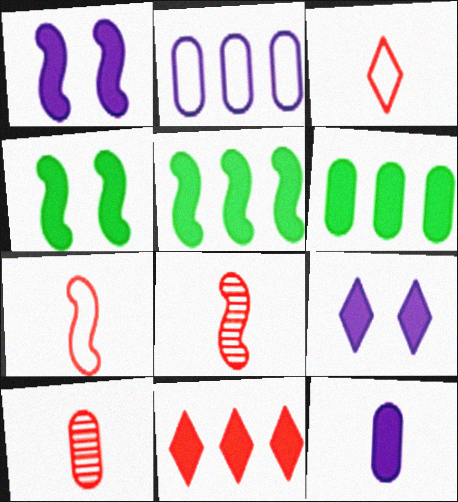[[4, 11, 12]]